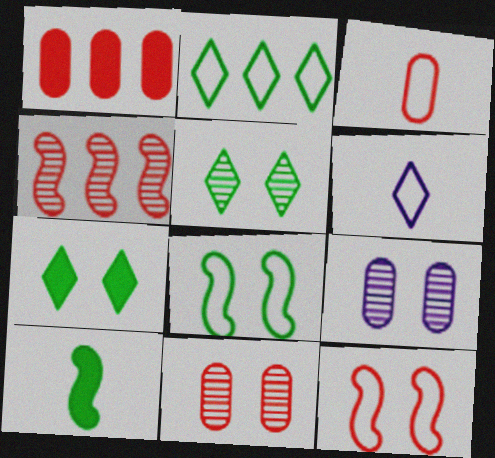[[1, 3, 11], 
[7, 9, 12]]